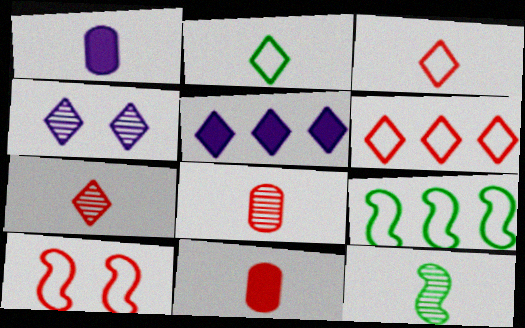[[1, 3, 12], 
[4, 9, 11]]